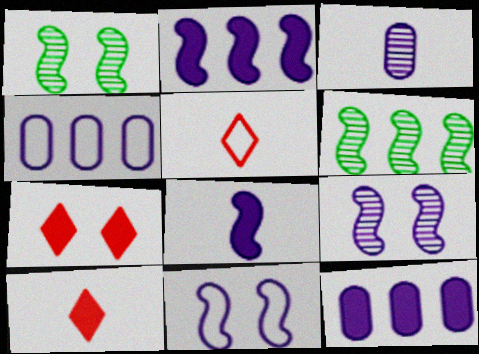[[1, 4, 10], 
[1, 5, 12]]